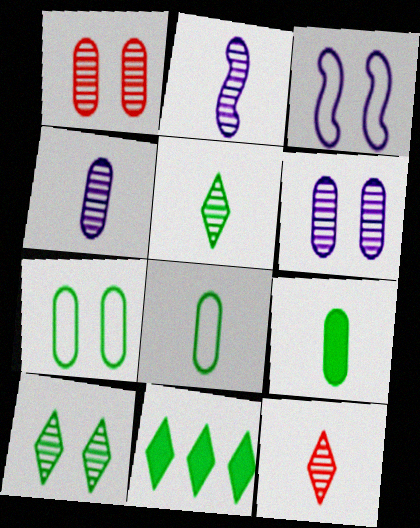[]